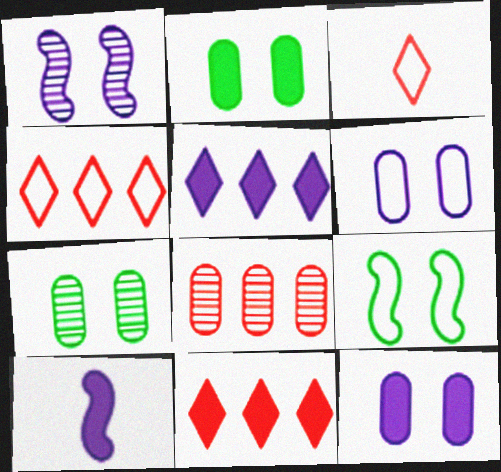[[2, 10, 11], 
[4, 7, 10], 
[5, 10, 12]]